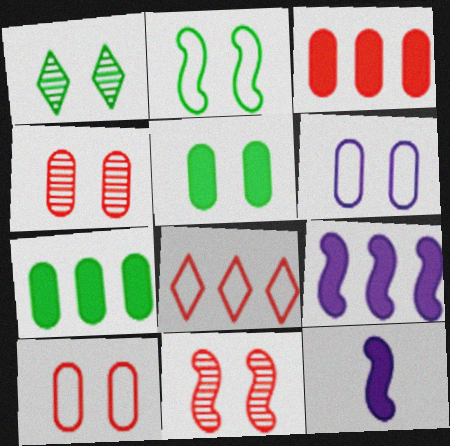[[1, 2, 5], 
[4, 5, 6]]